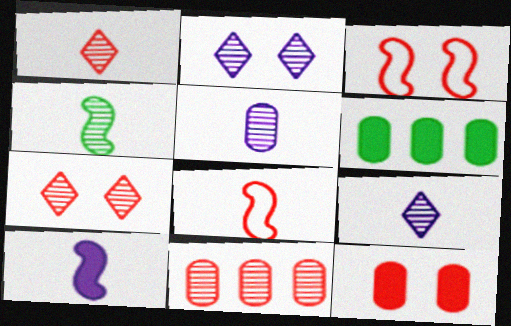[[1, 4, 5], 
[2, 4, 11], 
[2, 6, 8], 
[3, 6, 9], 
[3, 7, 12], 
[4, 8, 10]]